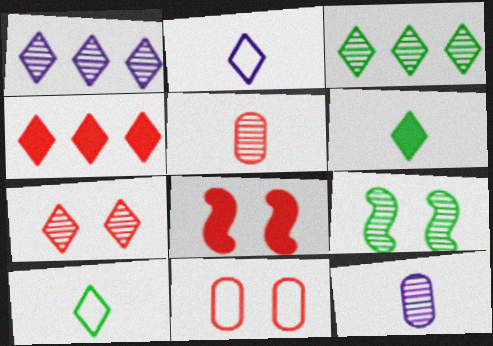[[1, 5, 9], 
[7, 8, 11]]